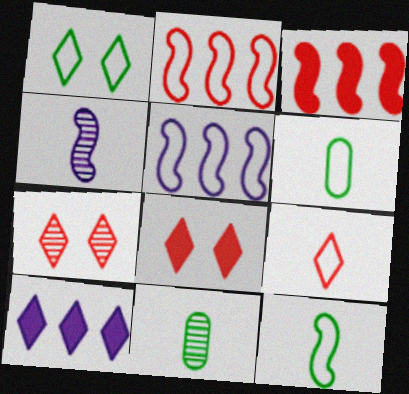[[5, 8, 11]]